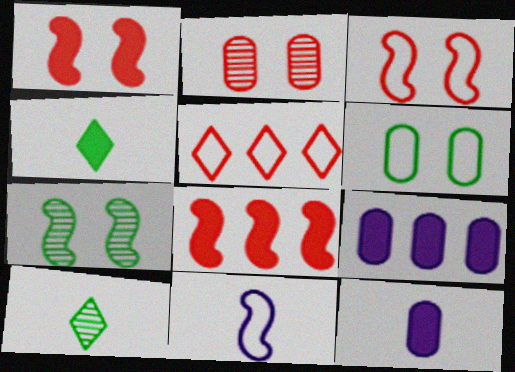[[1, 4, 9], 
[3, 9, 10], 
[5, 6, 11], 
[5, 7, 12], 
[7, 8, 11]]